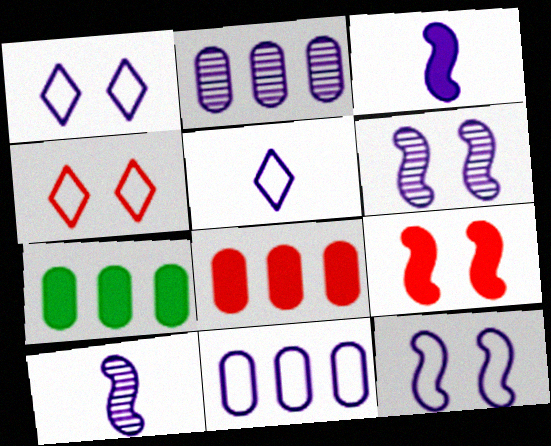[[1, 2, 3], 
[4, 7, 10], 
[5, 11, 12]]